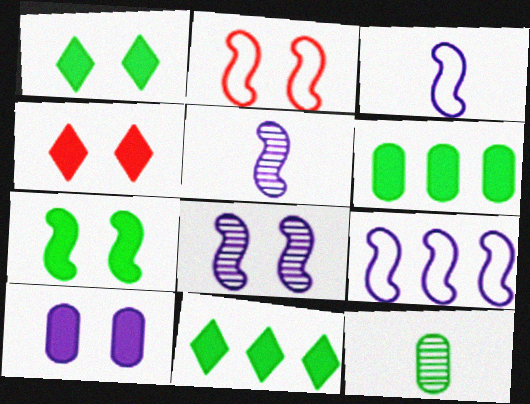[[2, 7, 8], 
[4, 7, 10], 
[4, 9, 12]]